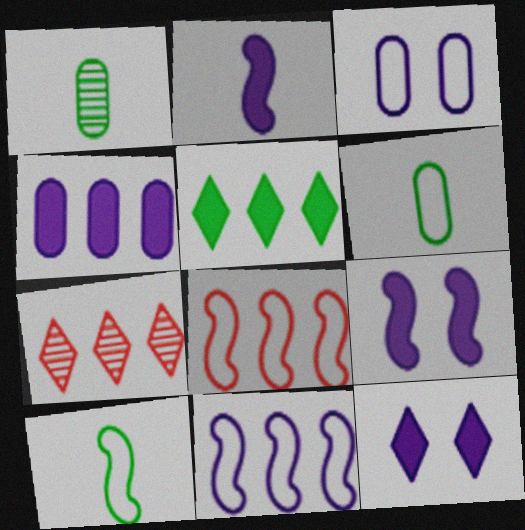[[1, 8, 12], 
[2, 4, 12], 
[6, 7, 9]]